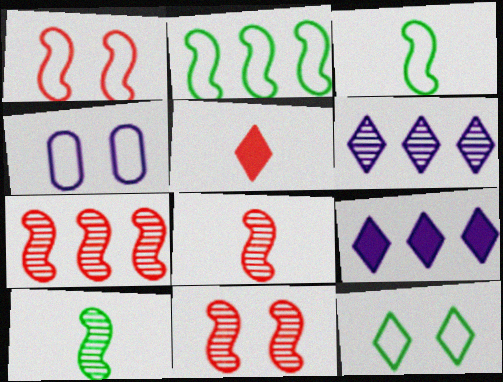[[1, 4, 12], 
[5, 6, 12], 
[7, 8, 11]]